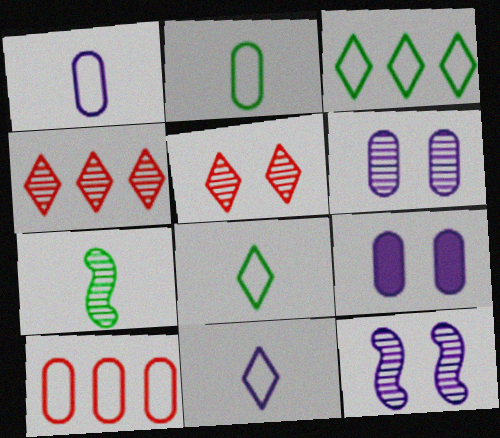[[4, 6, 7]]